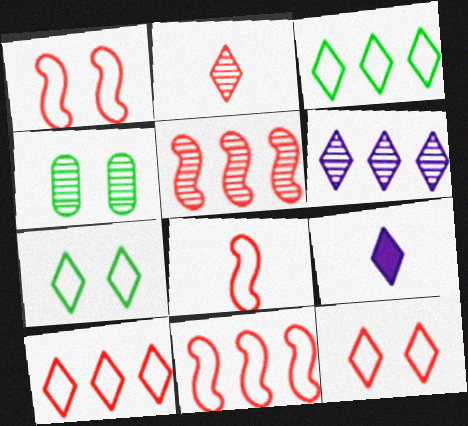[[1, 8, 11], 
[4, 9, 11]]